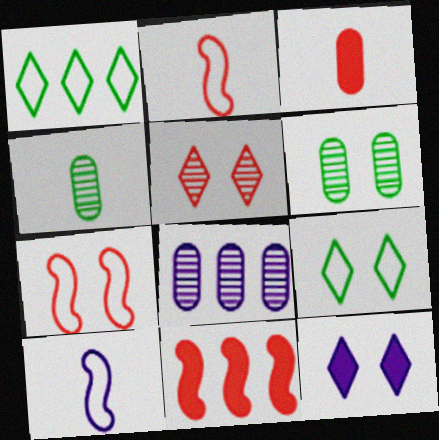[[1, 8, 11], 
[5, 9, 12], 
[6, 7, 12], 
[8, 10, 12]]